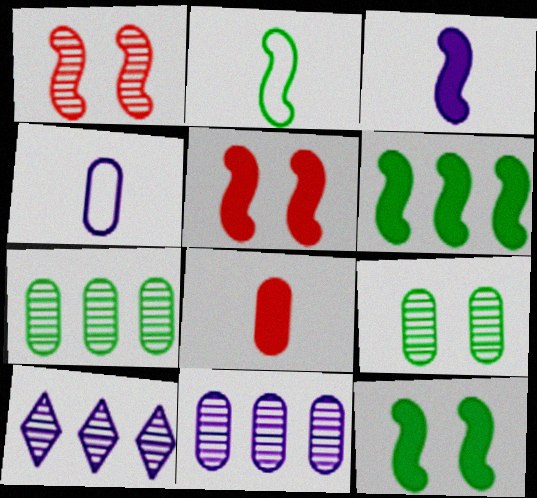[[3, 5, 6]]